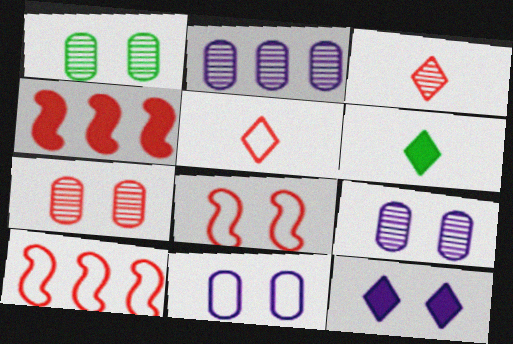[[1, 7, 9], 
[1, 8, 12], 
[2, 6, 8], 
[4, 5, 7], 
[6, 9, 10]]